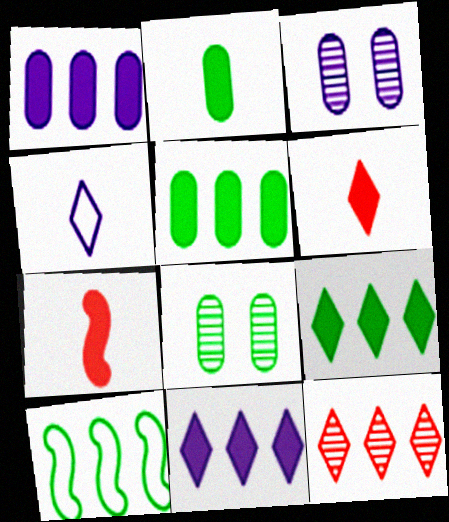[[1, 10, 12], 
[3, 6, 10]]